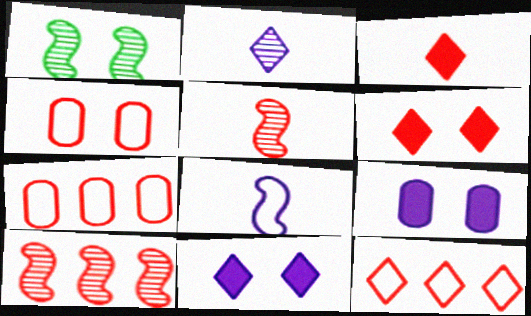[[1, 4, 11], 
[3, 4, 10], 
[5, 6, 7]]